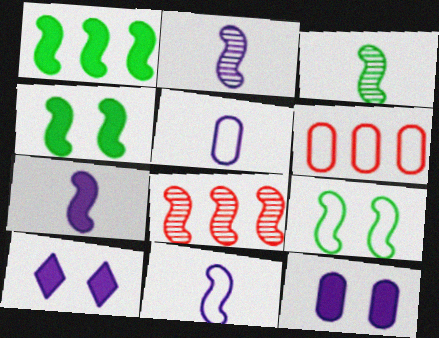[[1, 3, 9], 
[2, 7, 11], 
[3, 6, 10], 
[4, 8, 11], 
[7, 8, 9]]